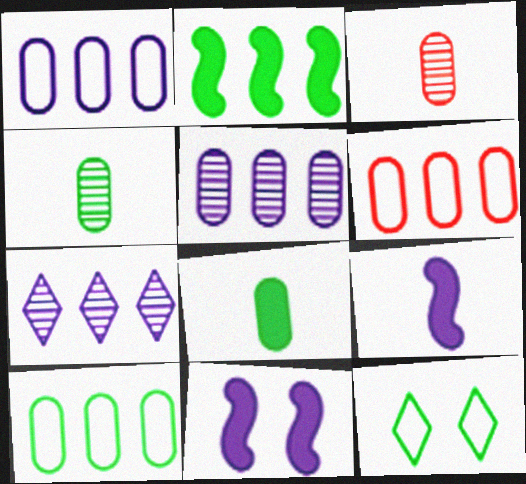[[1, 6, 10], 
[2, 4, 12], 
[2, 6, 7]]